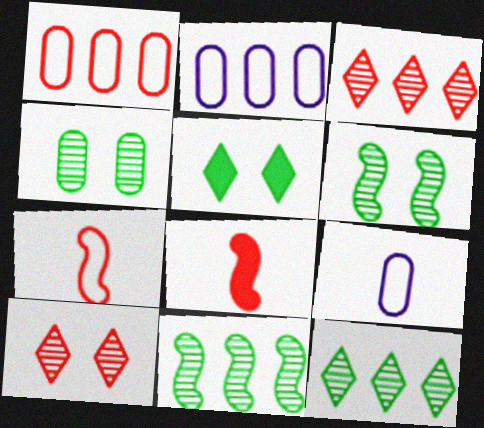[[1, 8, 10]]